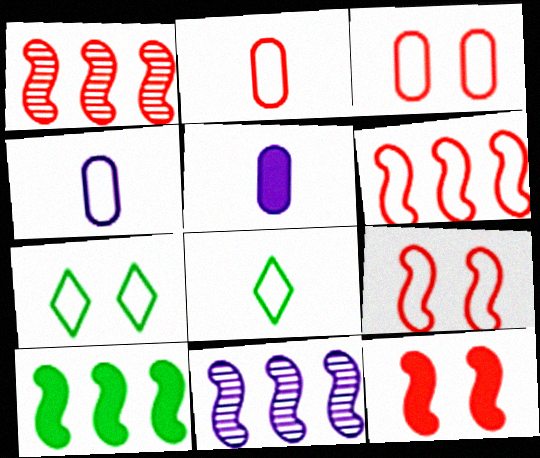[[1, 5, 7], 
[4, 6, 7], 
[6, 10, 11]]